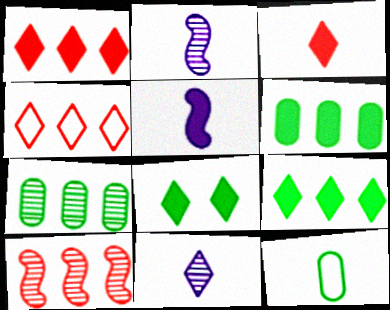[[2, 3, 12], 
[4, 8, 11]]